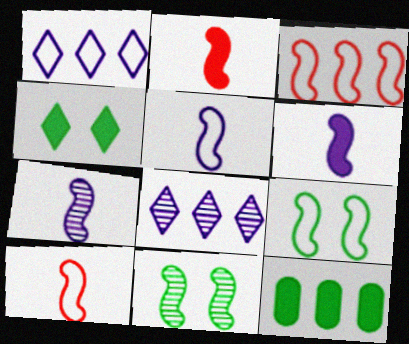[[3, 5, 9], 
[3, 6, 11], 
[3, 8, 12], 
[5, 6, 7]]